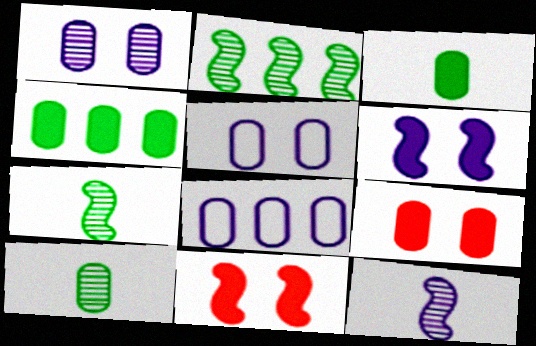[[8, 9, 10]]